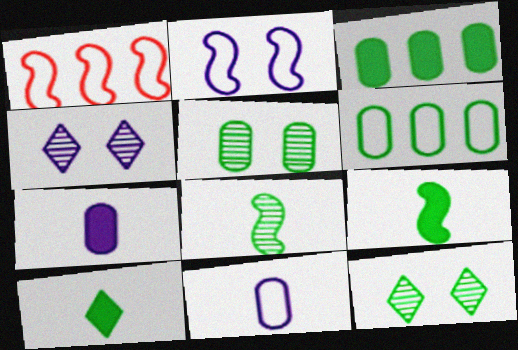[[1, 7, 12], 
[6, 9, 12]]